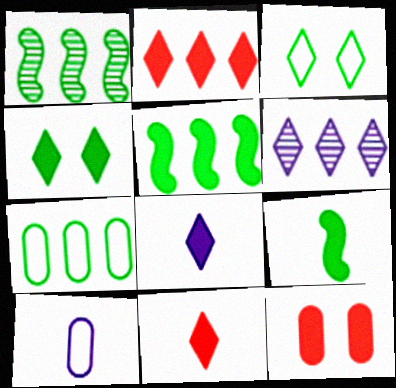[[2, 4, 8], 
[3, 6, 11], 
[5, 8, 12]]